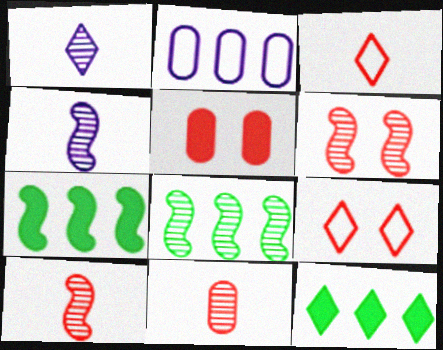[[1, 9, 12], 
[4, 6, 8], 
[5, 6, 9]]